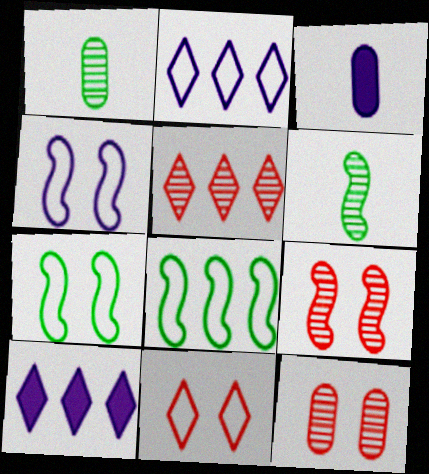[[3, 5, 7]]